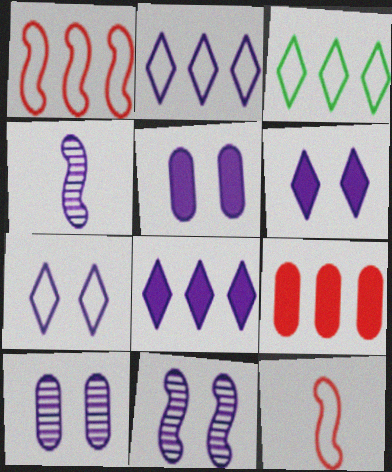[[2, 4, 5], 
[5, 7, 11]]